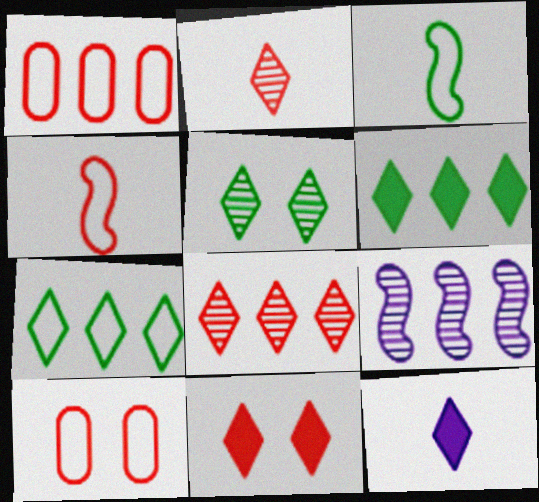[[1, 6, 9], 
[6, 11, 12]]